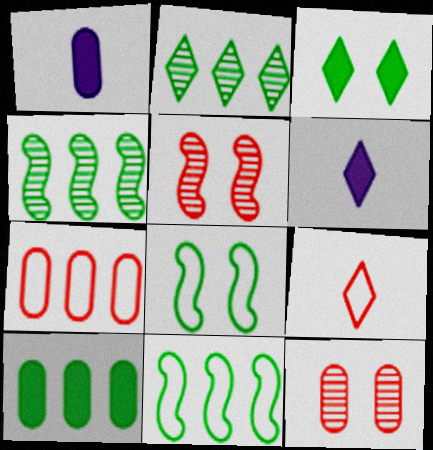[[2, 10, 11], 
[6, 11, 12]]